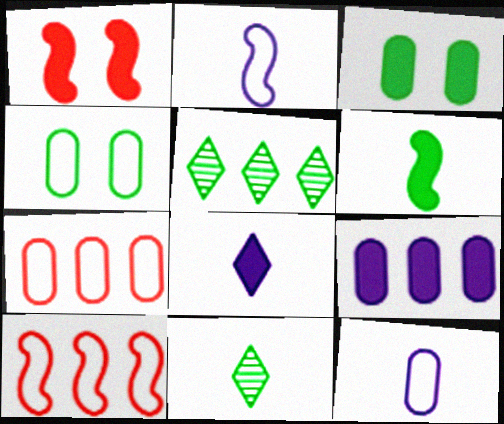[[1, 5, 12], 
[4, 5, 6], 
[4, 7, 12], 
[5, 9, 10]]